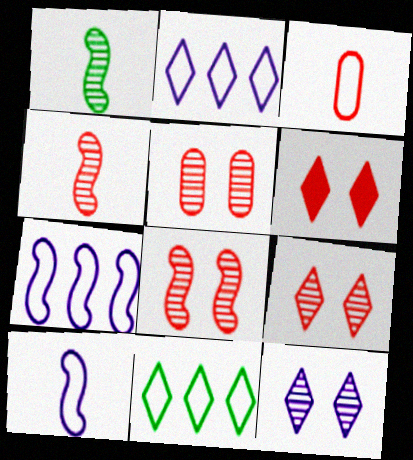[[5, 8, 9]]